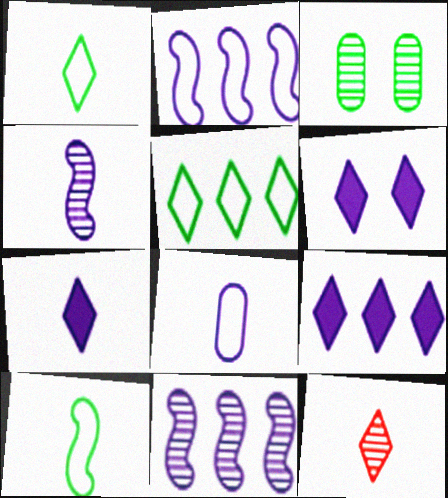[[1, 7, 12], 
[3, 11, 12], 
[4, 7, 8], 
[5, 6, 12], 
[6, 7, 9], 
[6, 8, 11]]